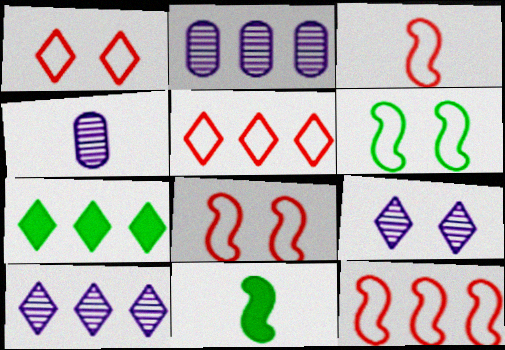[[1, 2, 11], 
[2, 7, 12], 
[3, 8, 12], 
[4, 7, 8], 
[5, 7, 10]]